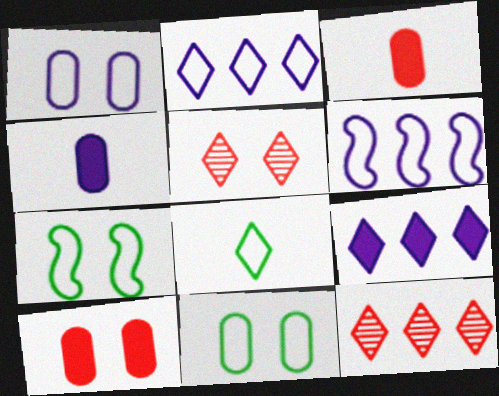[[4, 7, 12], 
[5, 8, 9]]